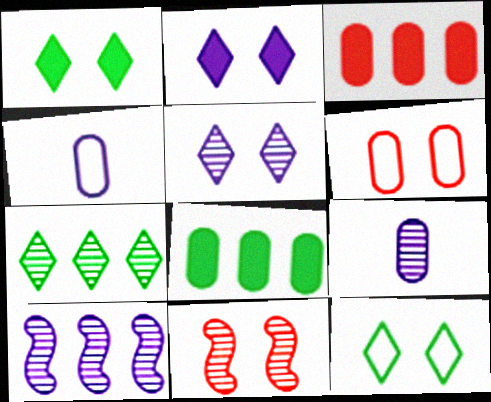[[2, 4, 10], 
[5, 9, 10], 
[6, 8, 9], 
[7, 9, 11]]